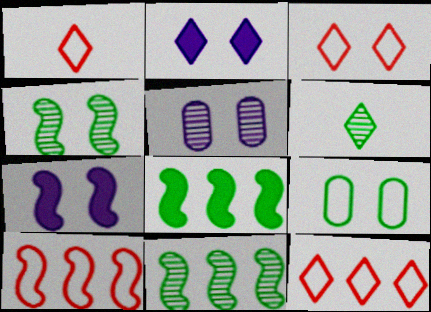[[1, 3, 12], 
[1, 5, 8], 
[2, 6, 12], 
[6, 8, 9]]